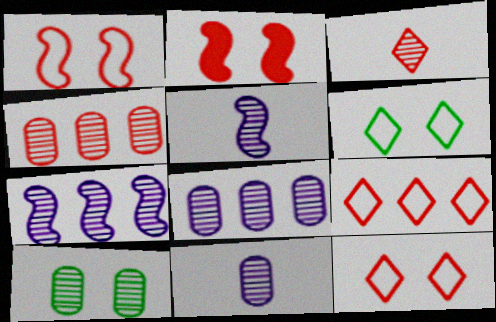[[3, 7, 10], 
[4, 10, 11]]